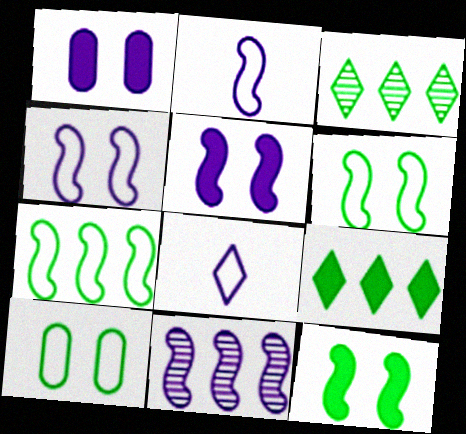[[1, 8, 11], 
[2, 5, 11]]